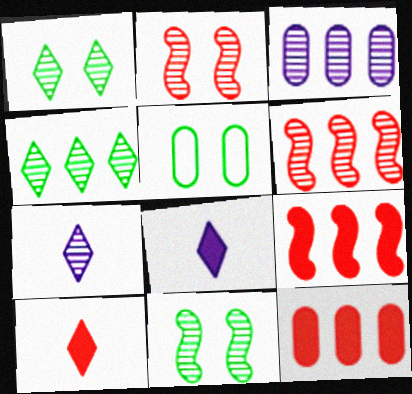[[3, 4, 6], 
[5, 6, 8], 
[5, 7, 9]]